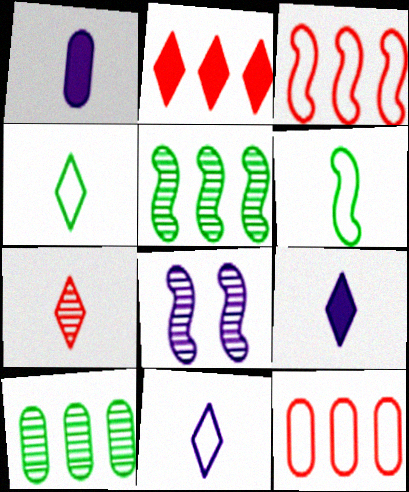[[1, 6, 7], 
[4, 7, 9], 
[7, 8, 10]]